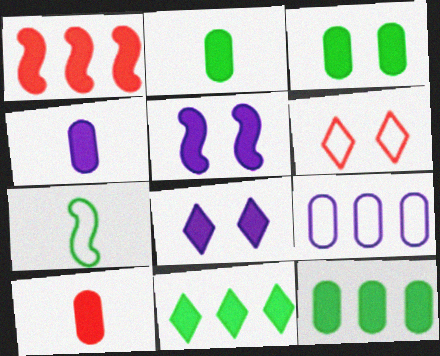[[1, 2, 8], 
[2, 3, 12], 
[2, 4, 10], 
[5, 10, 11], 
[6, 7, 9]]